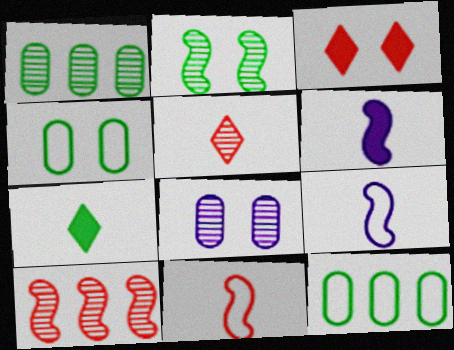[[1, 3, 9], 
[2, 7, 12]]